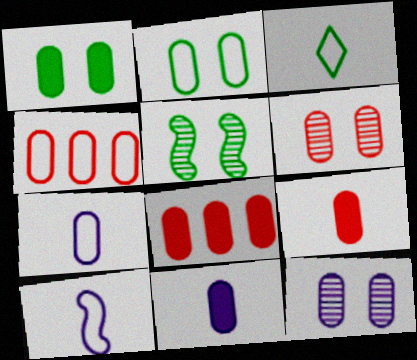[[1, 8, 11], 
[2, 4, 7], 
[4, 6, 9]]